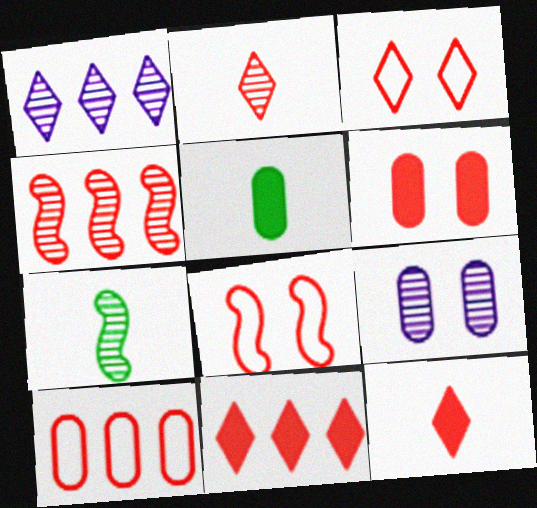[[1, 5, 8], 
[2, 3, 11], 
[4, 10, 11], 
[5, 9, 10]]